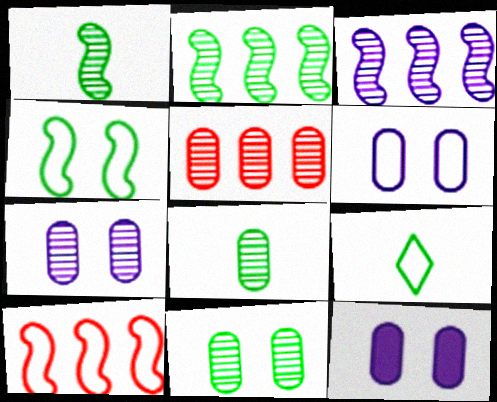[[5, 7, 8], 
[6, 7, 12], 
[6, 9, 10]]